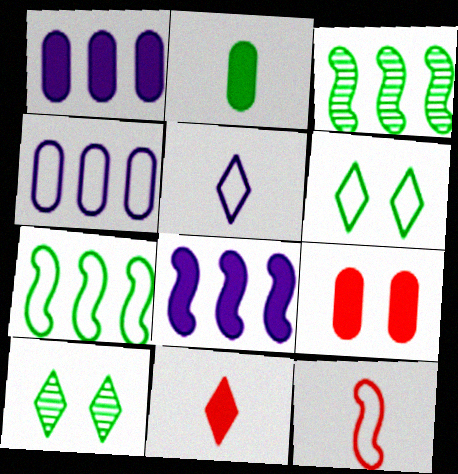[[1, 2, 9], 
[1, 10, 12], 
[2, 3, 6], 
[2, 7, 10], 
[3, 5, 9], 
[4, 6, 12]]